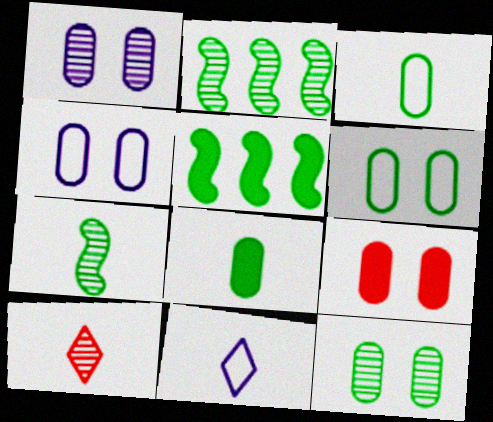[[1, 2, 10], 
[1, 6, 9], 
[2, 9, 11], 
[4, 5, 10], 
[4, 9, 12]]